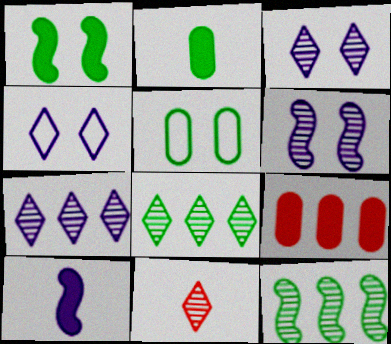[[3, 8, 11]]